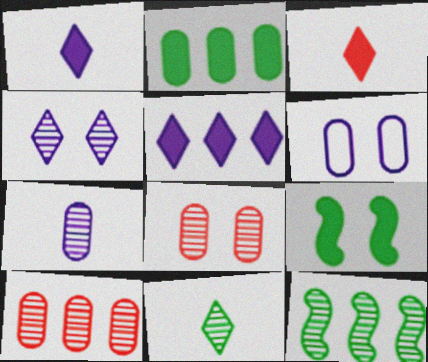[[3, 6, 12]]